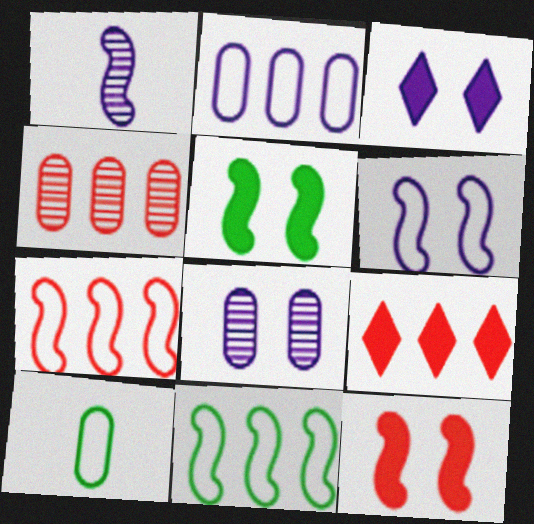[[1, 2, 3], 
[1, 5, 7], 
[1, 11, 12], 
[3, 6, 8], 
[4, 7, 9]]